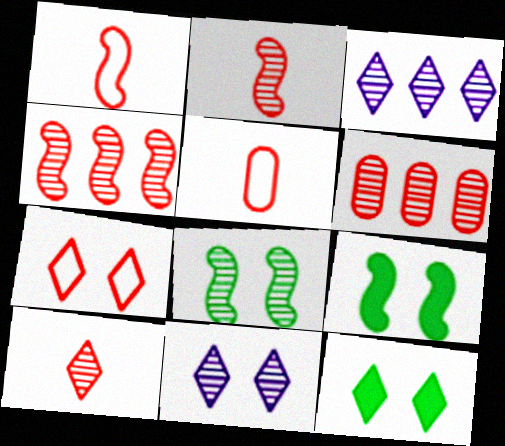[[3, 5, 9], 
[7, 11, 12]]